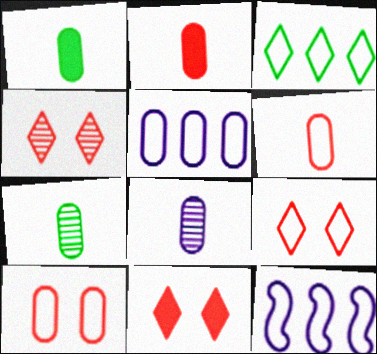[[1, 4, 12], 
[1, 6, 8], 
[4, 9, 11], 
[7, 11, 12]]